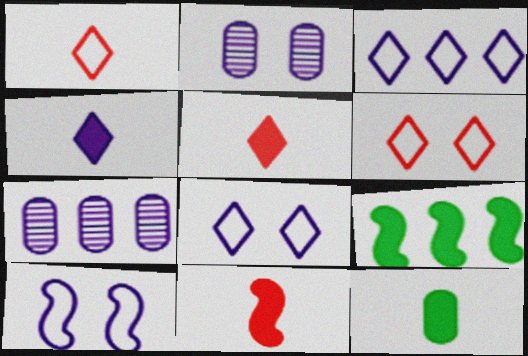[[1, 2, 9], 
[4, 7, 10], 
[4, 11, 12]]